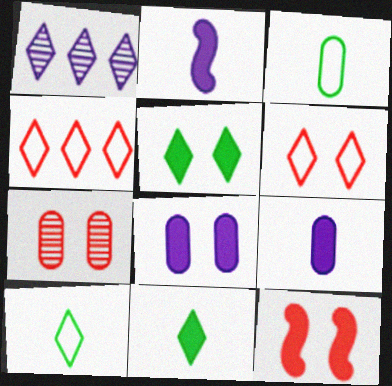[[1, 3, 12], 
[1, 6, 11], 
[5, 8, 12], 
[6, 7, 12]]